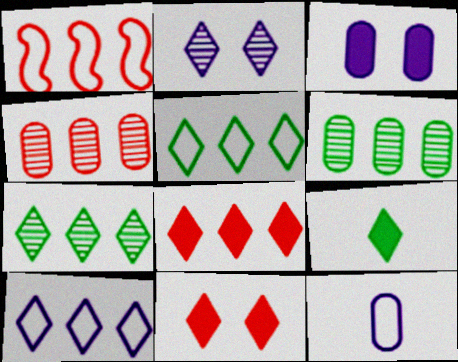[[1, 4, 8], 
[7, 8, 10]]